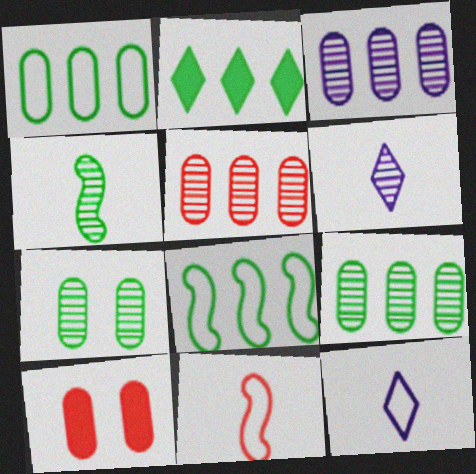[[2, 8, 9], 
[3, 5, 9], 
[6, 8, 10]]